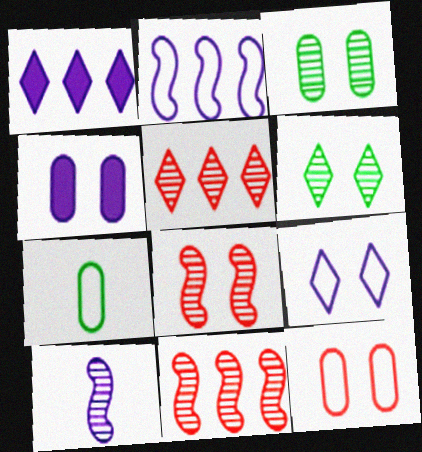[[1, 7, 8], 
[3, 4, 12], 
[3, 5, 10]]